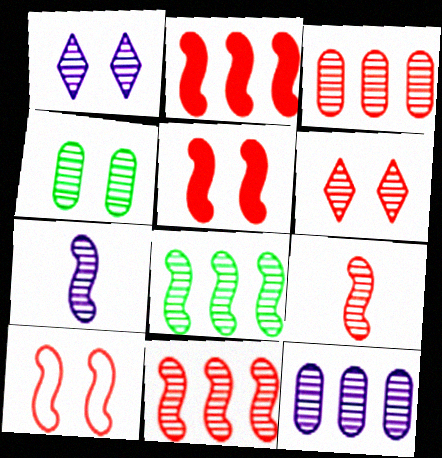[[1, 7, 12], 
[2, 9, 10], 
[3, 6, 9]]